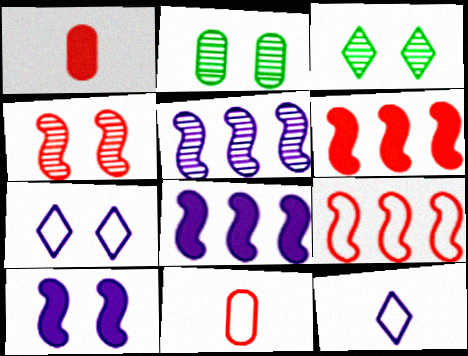[[2, 6, 12], 
[3, 8, 11]]